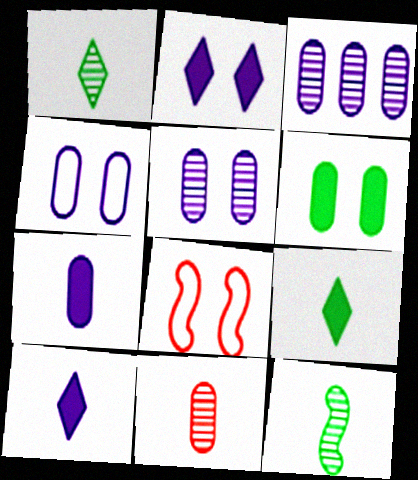[[3, 4, 7], 
[3, 8, 9]]